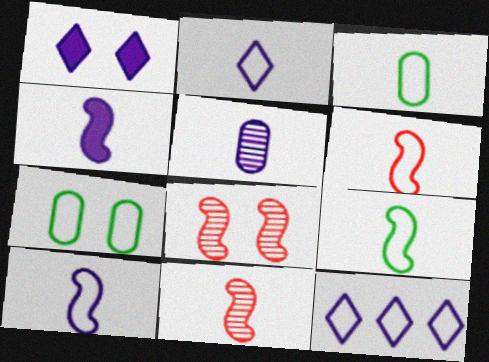[[1, 7, 8], 
[2, 3, 6], 
[2, 4, 5], 
[4, 9, 11], 
[6, 7, 12], 
[6, 9, 10]]